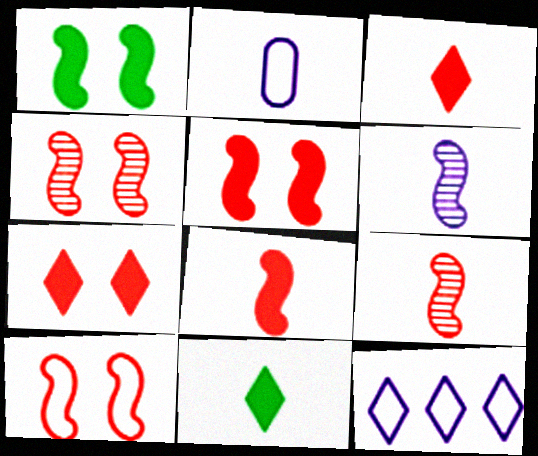[[2, 9, 11], 
[4, 5, 10]]